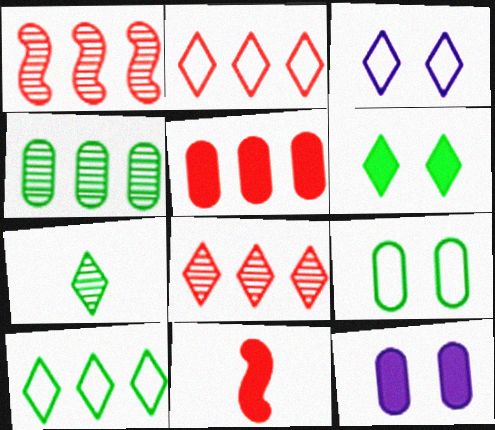[[1, 2, 5], 
[3, 4, 11], 
[6, 7, 10]]